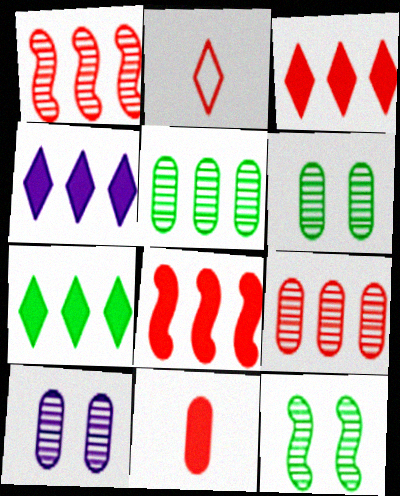[[3, 4, 7]]